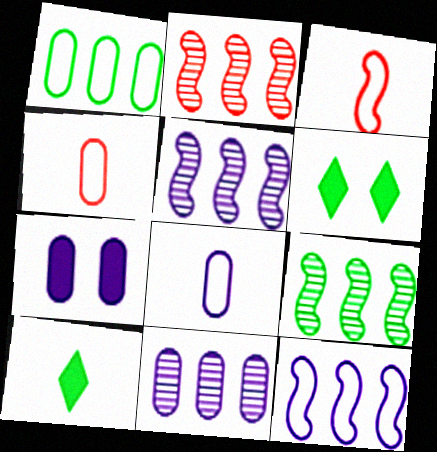[[2, 5, 9], 
[2, 6, 8], 
[3, 6, 11], 
[4, 5, 6], 
[7, 8, 11]]